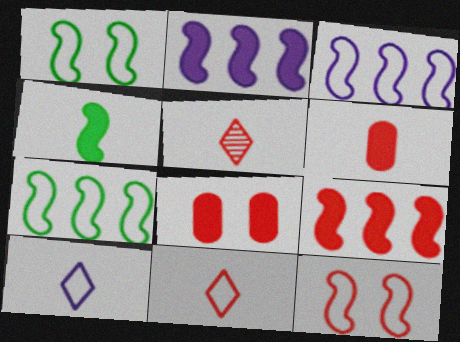[]